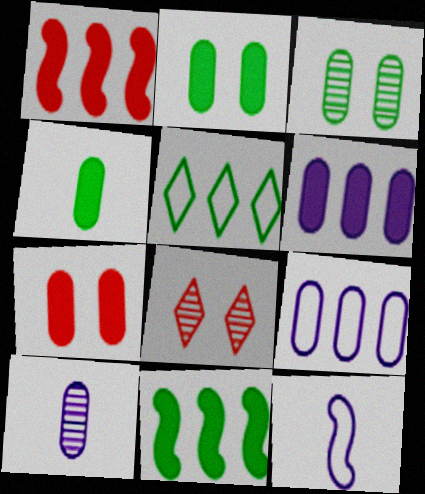[[4, 6, 7]]